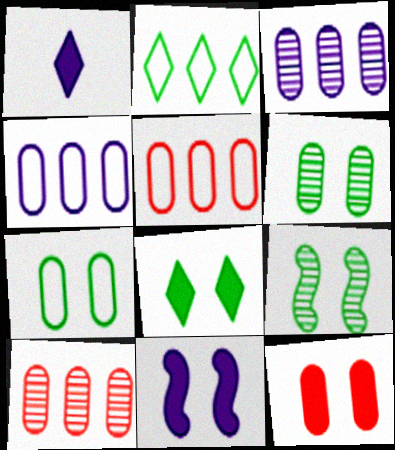[[1, 5, 9], 
[7, 8, 9], 
[8, 11, 12]]